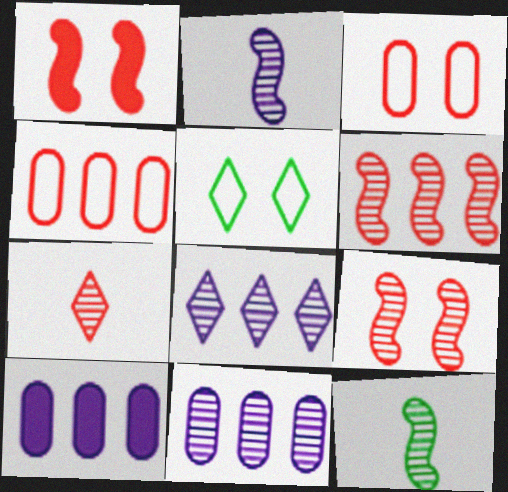[[1, 4, 7]]